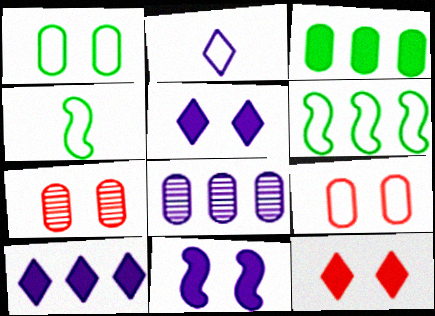[[2, 6, 9], 
[2, 8, 11], 
[4, 7, 10], 
[4, 8, 12]]